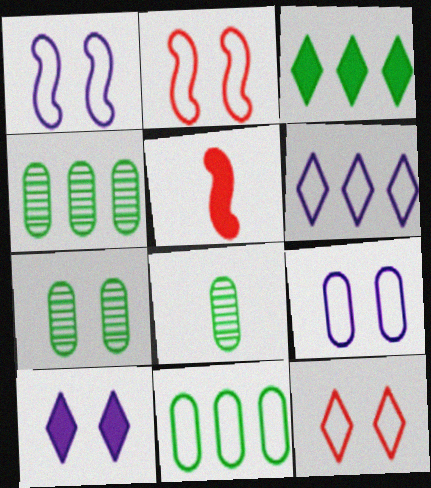[[2, 7, 10], 
[4, 7, 8], 
[5, 6, 7]]